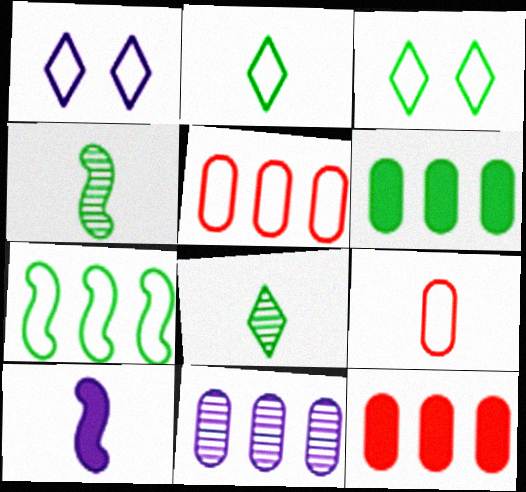[[1, 4, 12], 
[1, 7, 9], 
[1, 10, 11], 
[3, 4, 6], 
[5, 6, 11], 
[8, 9, 10]]